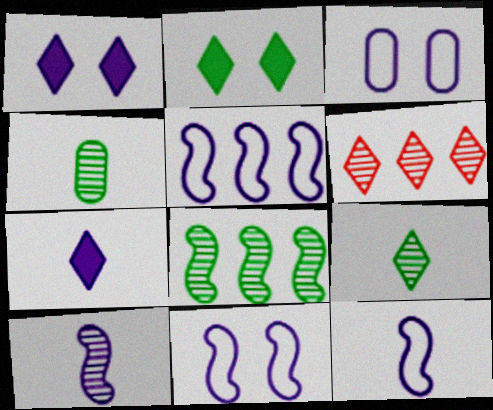[[5, 11, 12]]